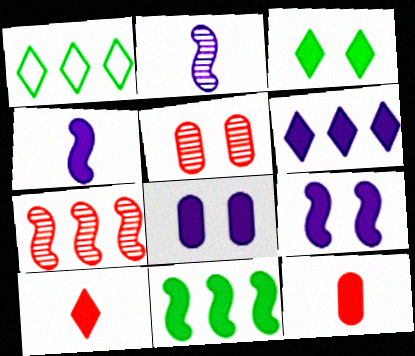[[1, 4, 5], 
[3, 6, 10], 
[4, 6, 8], 
[8, 10, 11]]